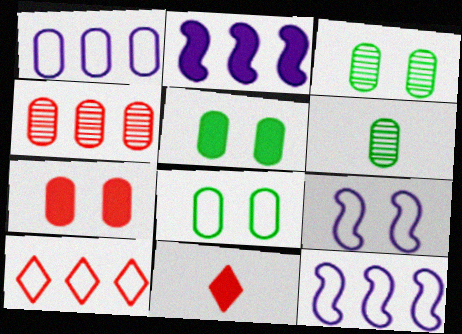[[1, 6, 7], 
[2, 5, 11], 
[3, 5, 8], 
[3, 11, 12]]